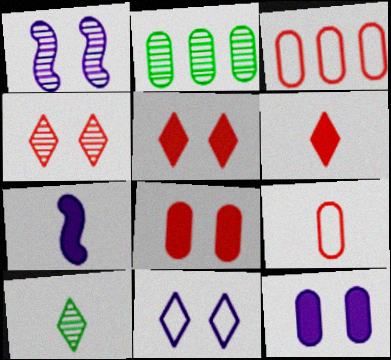[[1, 11, 12], 
[2, 9, 12], 
[7, 9, 10]]